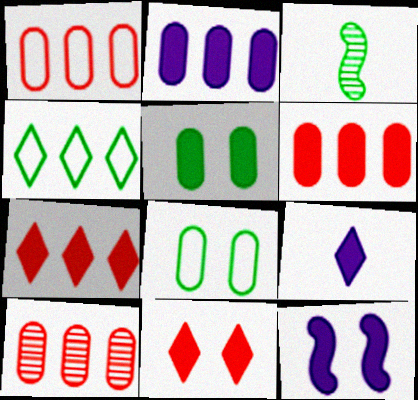[[1, 6, 10], 
[2, 9, 12], 
[3, 4, 5], 
[5, 11, 12]]